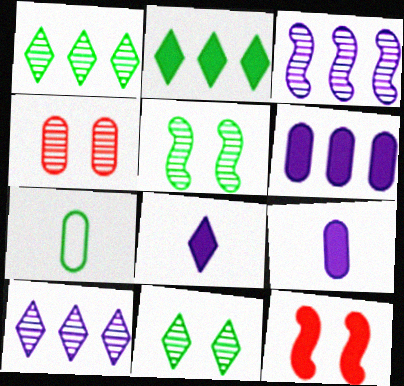[[2, 5, 7], 
[2, 9, 12], 
[4, 6, 7], 
[7, 10, 12]]